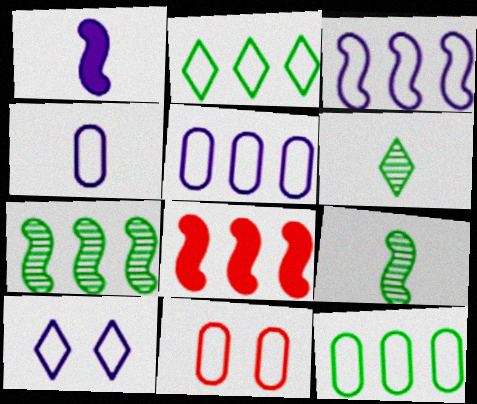[[3, 4, 10], 
[3, 7, 8], 
[4, 11, 12]]